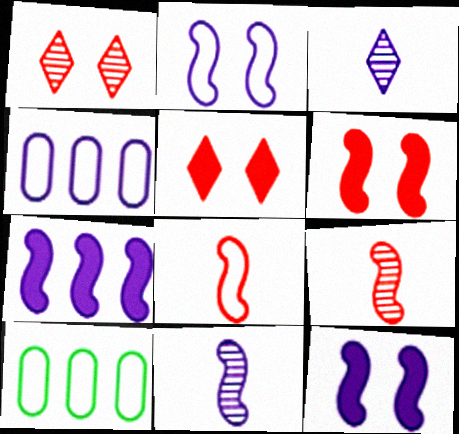[[2, 7, 11], 
[3, 4, 12], 
[3, 6, 10], 
[5, 10, 11]]